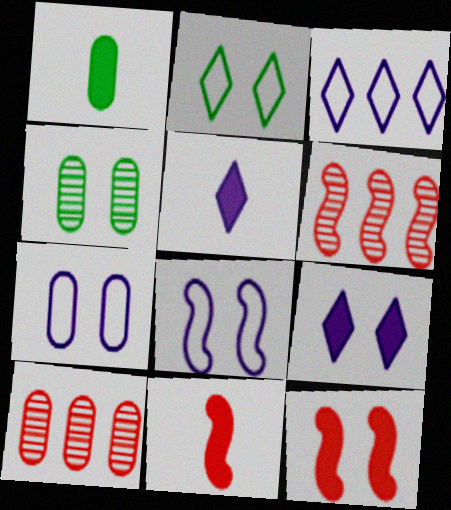[[1, 5, 11], 
[1, 7, 10], 
[3, 4, 11]]